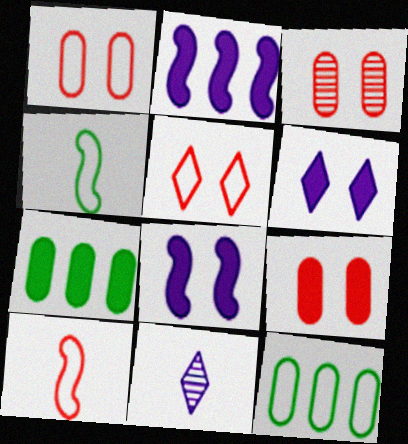[[1, 3, 9]]